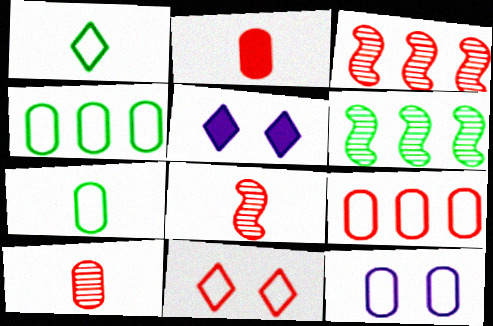[[2, 3, 11], 
[3, 5, 7], 
[4, 5, 8], 
[7, 9, 12]]